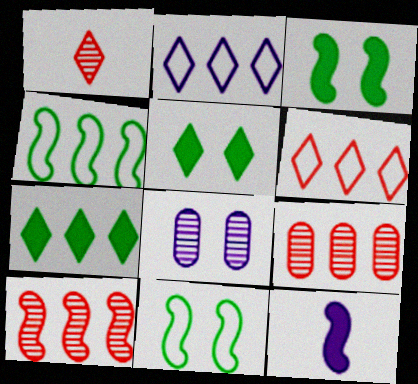[[1, 2, 5], 
[2, 8, 12], 
[10, 11, 12]]